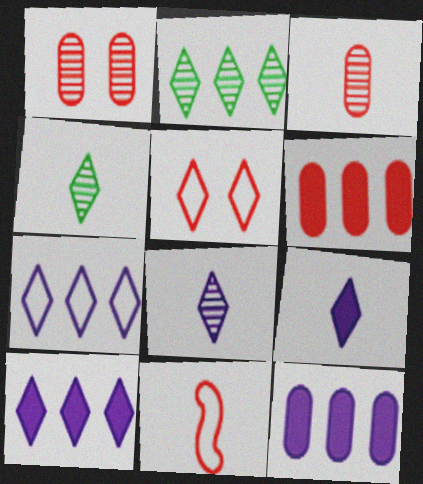[[2, 5, 9], 
[4, 5, 10]]